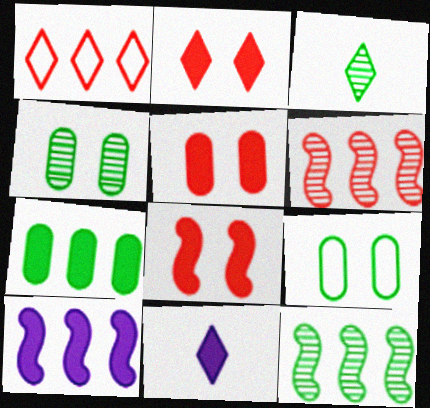[[2, 5, 8], 
[3, 4, 12], 
[6, 9, 11], 
[7, 8, 11]]